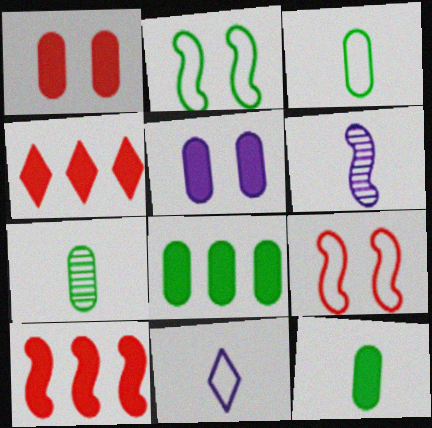[[2, 6, 10], 
[3, 7, 12]]